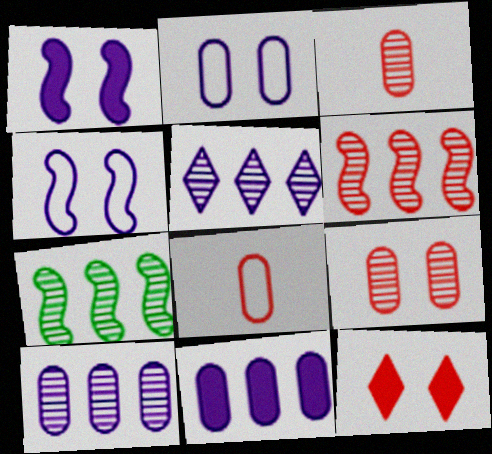[[6, 8, 12]]